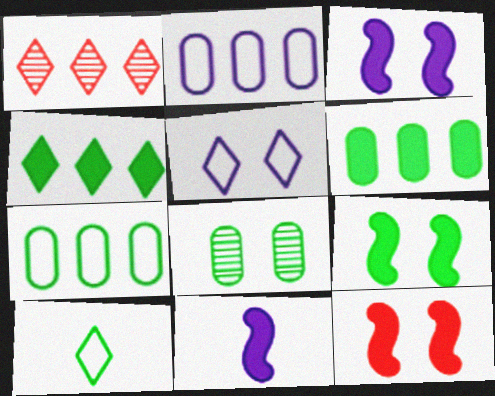[[3, 9, 12], 
[5, 8, 12]]